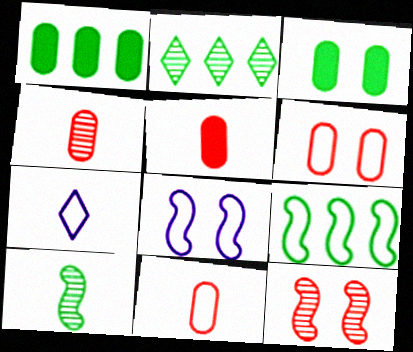[[1, 2, 9], 
[1, 7, 12], 
[2, 5, 8], 
[4, 5, 11], 
[5, 7, 10], 
[6, 7, 9]]